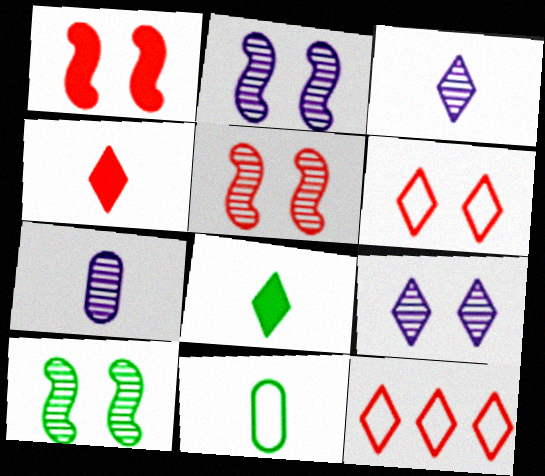[[2, 5, 10], 
[8, 9, 12]]